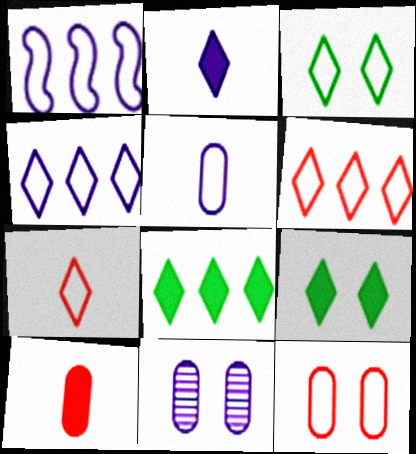[[1, 2, 11], 
[3, 4, 7]]